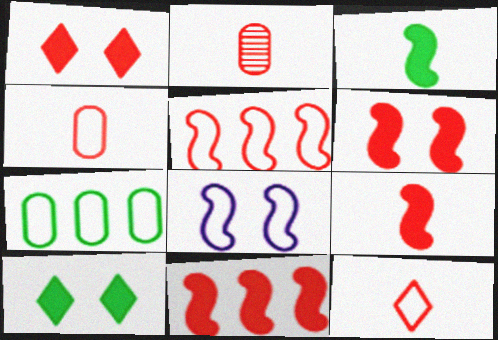[[1, 2, 5], 
[2, 9, 12], 
[6, 9, 11], 
[7, 8, 12]]